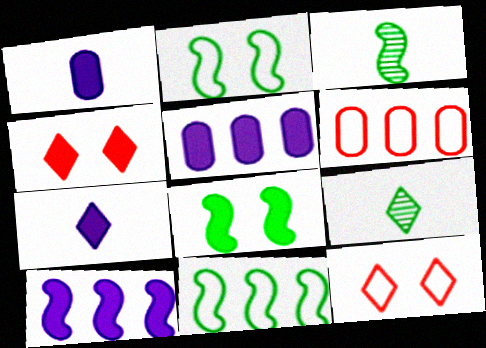[[3, 5, 12], 
[3, 8, 11]]